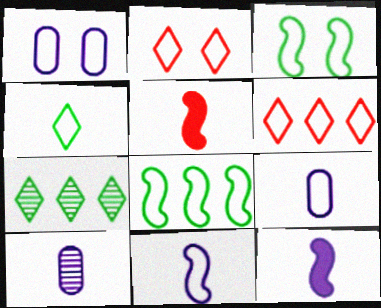[[1, 2, 3], 
[1, 5, 7], 
[2, 8, 9], 
[3, 6, 9], 
[4, 5, 10]]